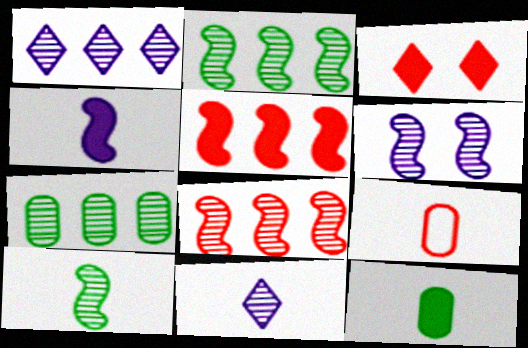[[1, 7, 8], 
[3, 8, 9], 
[6, 8, 10]]